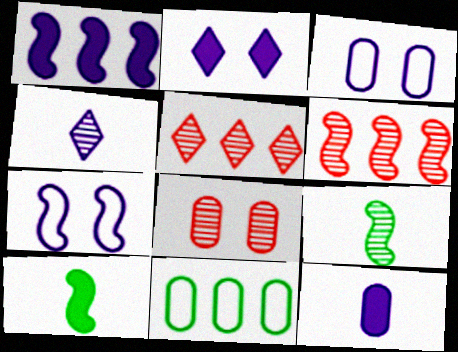[[1, 2, 12], 
[1, 3, 4], 
[1, 5, 11], 
[3, 5, 10], 
[6, 7, 10], 
[8, 11, 12]]